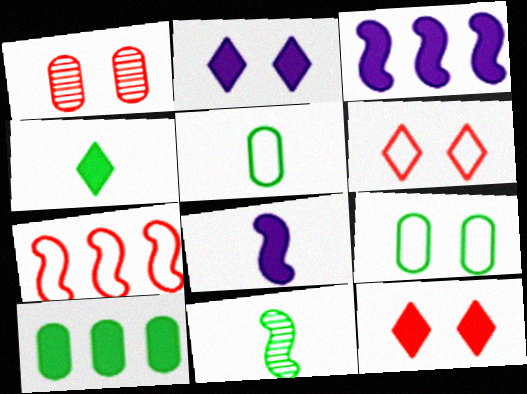[[4, 5, 11], 
[8, 10, 12]]